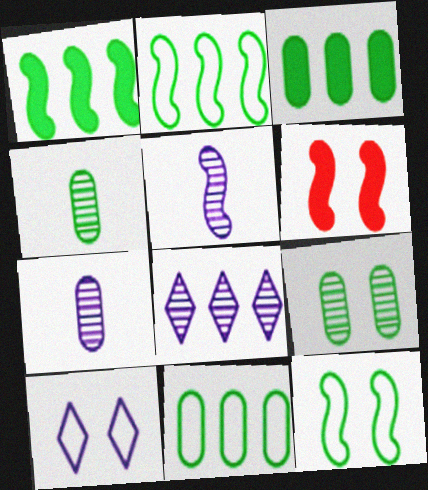[[2, 5, 6], 
[6, 9, 10]]